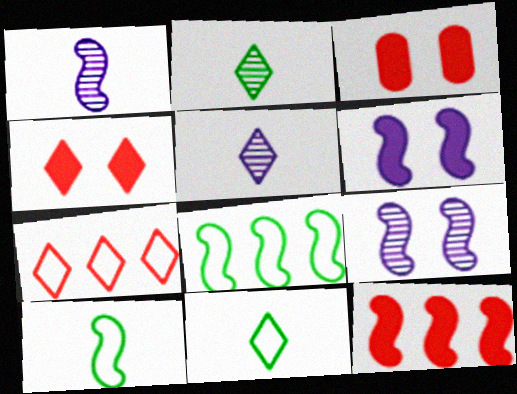[[3, 5, 8], 
[9, 10, 12]]